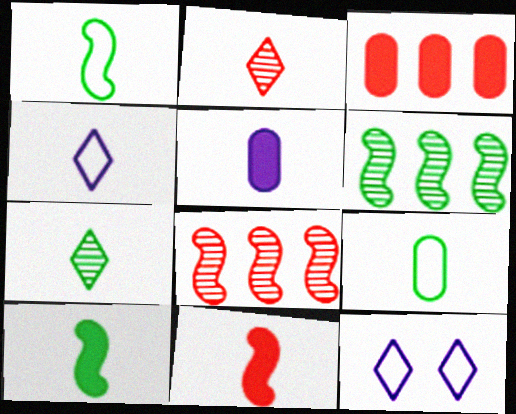[[1, 2, 5], 
[7, 9, 10]]